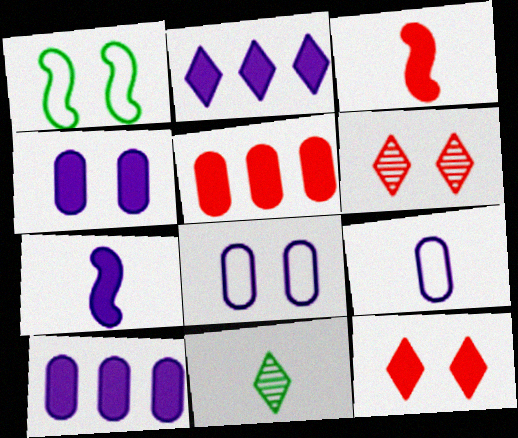[[1, 4, 6], 
[2, 4, 7], 
[3, 5, 12], 
[3, 9, 11]]